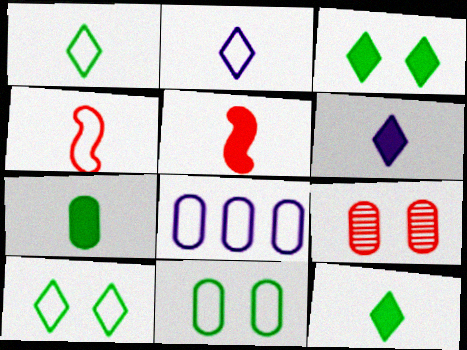[[4, 8, 10], 
[5, 6, 7], 
[7, 8, 9]]